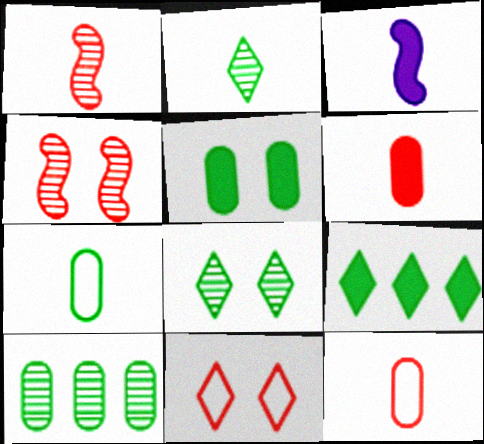[[2, 3, 12], 
[3, 10, 11], 
[5, 7, 10]]